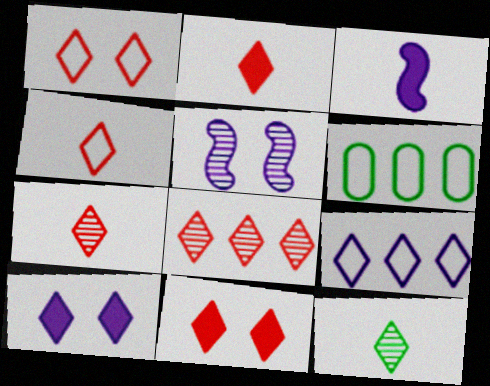[[1, 2, 8], 
[2, 4, 7], 
[2, 5, 6], 
[4, 8, 11], 
[9, 11, 12]]